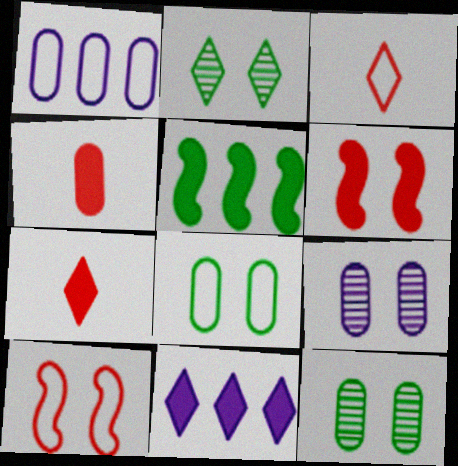[[1, 4, 12], 
[2, 3, 11], 
[3, 5, 9]]